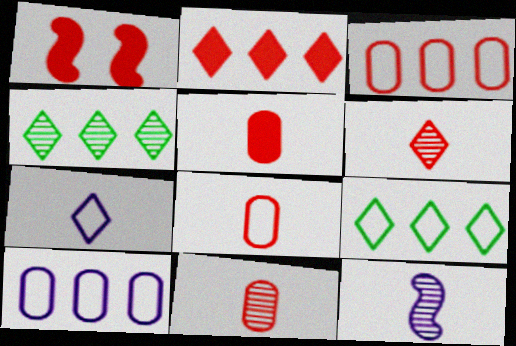[[1, 2, 5], 
[1, 3, 6], 
[5, 8, 11]]